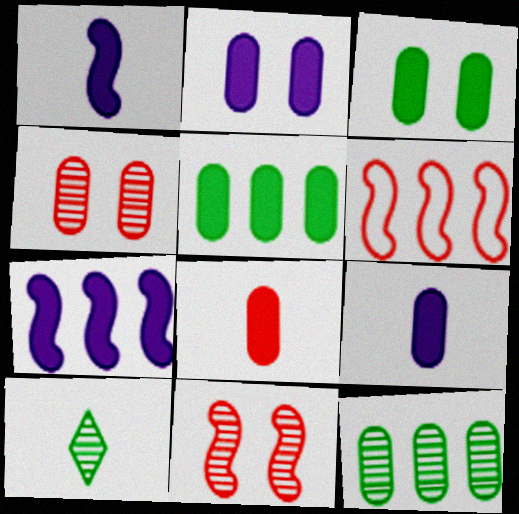[[2, 5, 8], 
[2, 6, 10]]